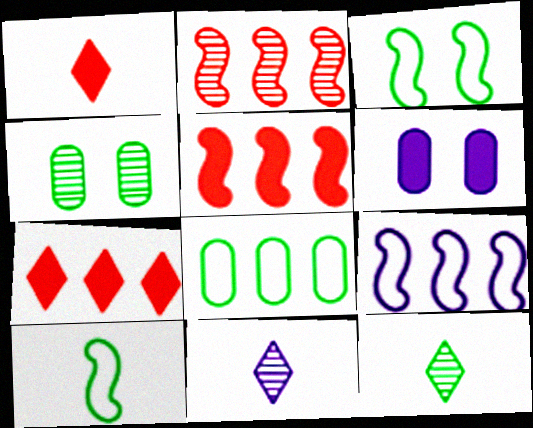[[1, 4, 9], 
[2, 4, 11], 
[6, 9, 11]]